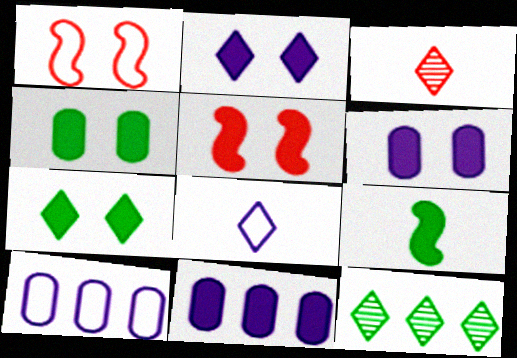[[2, 4, 5], 
[5, 6, 7]]